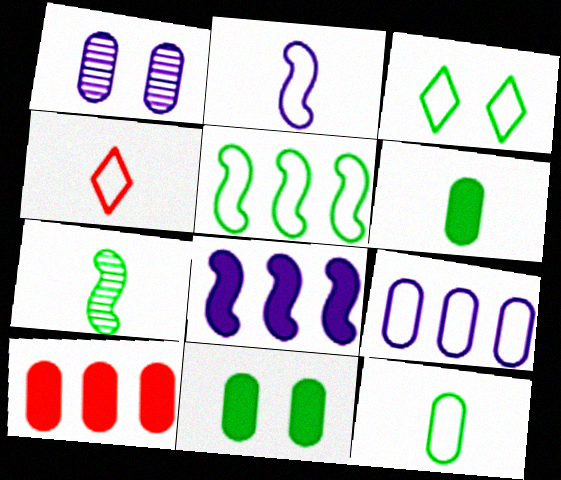[[1, 10, 12], 
[2, 4, 12], 
[3, 5, 12]]